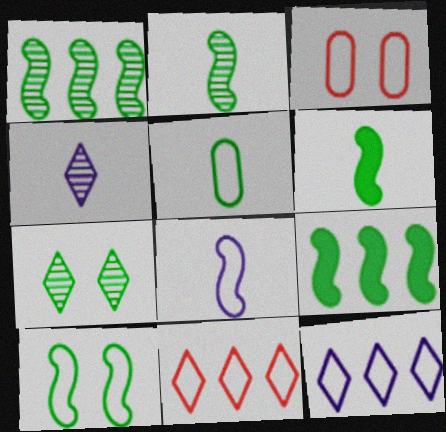[[1, 6, 10], 
[2, 9, 10], 
[3, 4, 9], 
[5, 7, 9]]